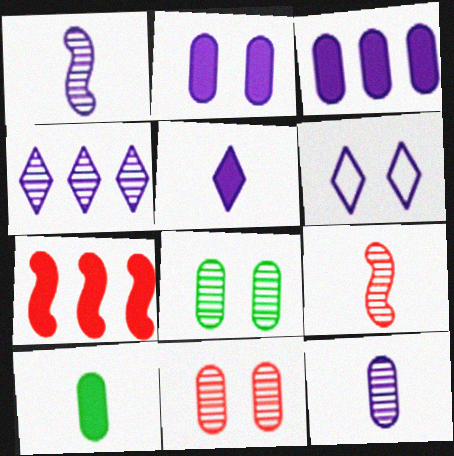[[1, 3, 6], 
[4, 5, 6], 
[4, 8, 9]]